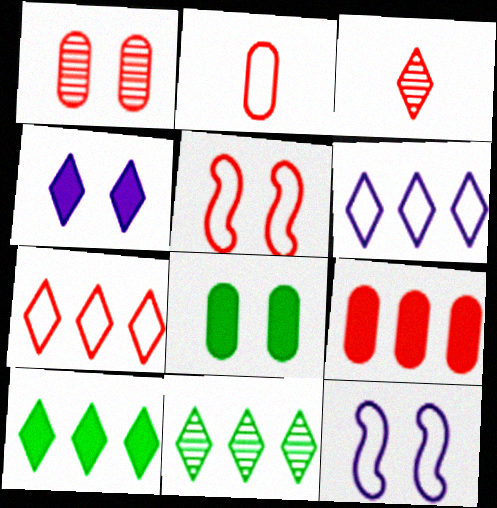[[1, 2, 9], 
[2, 5, 7], 
[3, 5, 9]]